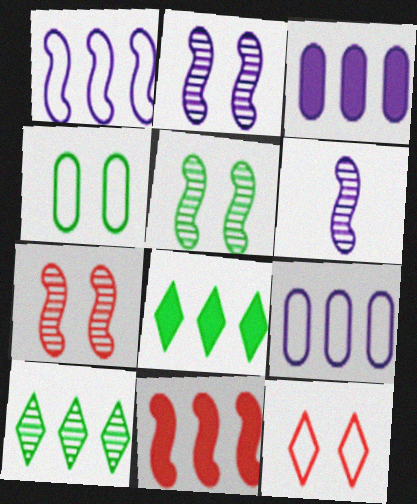[[2, 5, 7], 
[3, 8, 11], 
[9, 10, 11]]